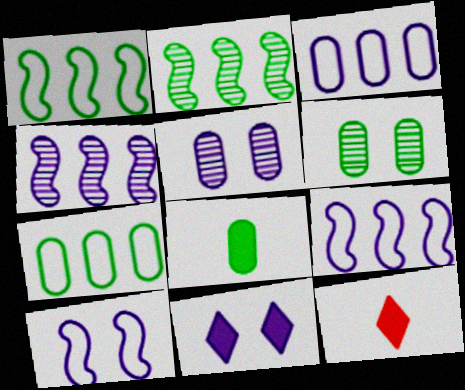[[1, 5, 12], 
[5, 10, 11], 
[6, 7, 8], 
[6, 9, 12]]